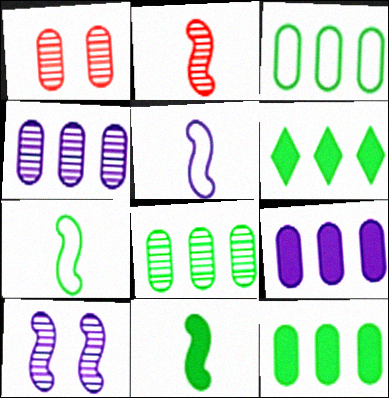[[1, 5, 6], 
[2, 5, 11], 
[3, 8, 12]]